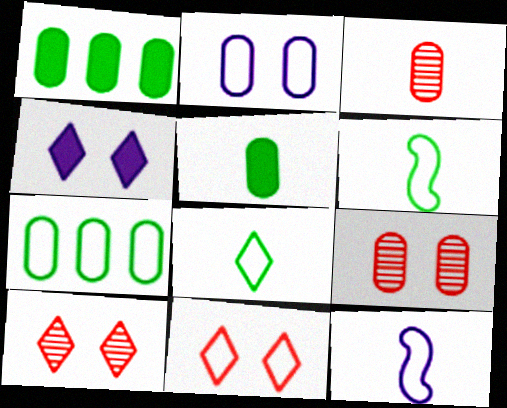[[1, 2, 3], 
[1, 10, 12], 
[7, 11, 12]]